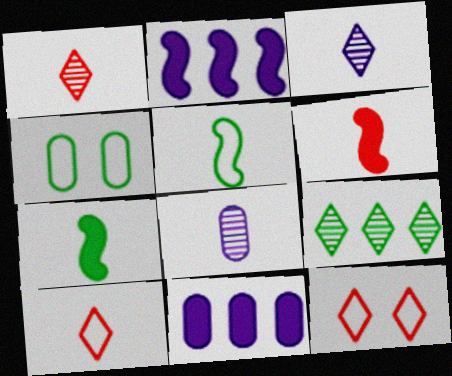[[1, 2, 4], 
[4, 7, 9], 
[7, 8, 10]]